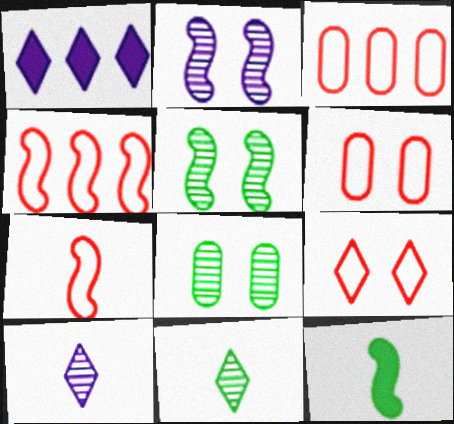[[1, 7, 8], 
[1, 9, 11], 
[2, 4, 12], 
[3, 7, 9]]